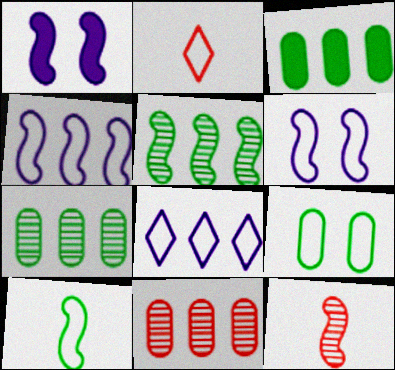[[1, 2, 7], 
[2, 4, 9]]